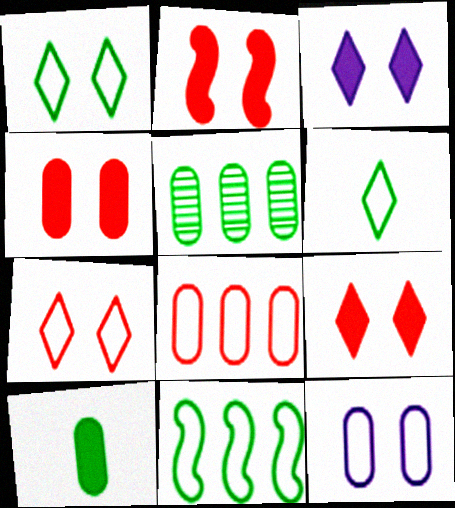[[2, 4, 9]]